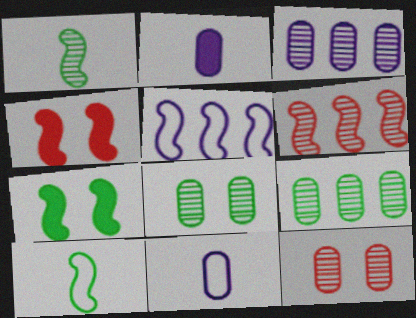[[1, 4, 5]]